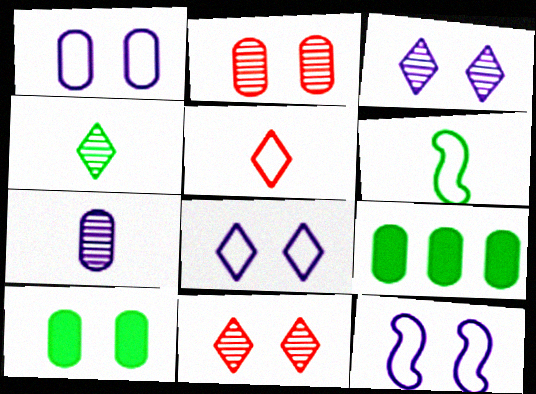[[1, 2, 10], 
[1, 8, 12], 
[10, 11, 12]]